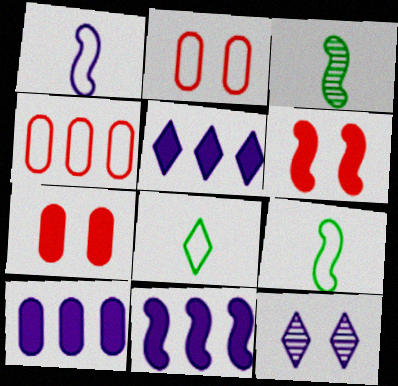[[1, 10, 12], 
[2, 3, 5], 
[5, 10, 11]]